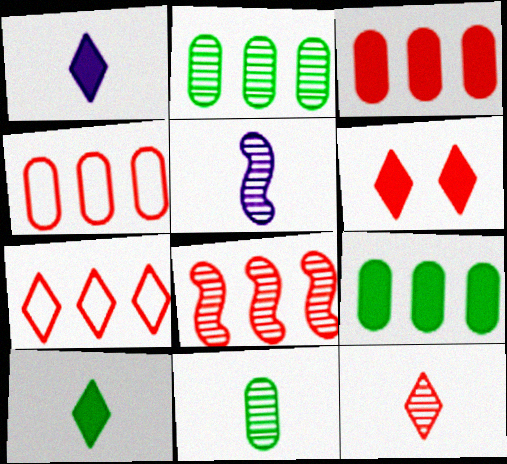[[3, 7, 8], 
[5, 11, 12], 
[6, 7, 12]]